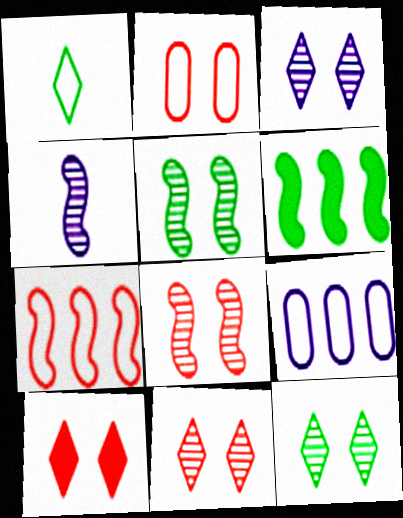[[2, 8, 10], 
[3, 11, 12]]